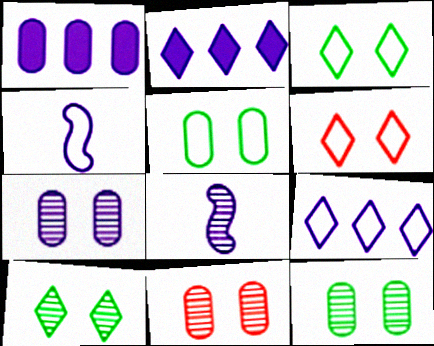[[2, 4, 7], 
[7, 11, 12]]